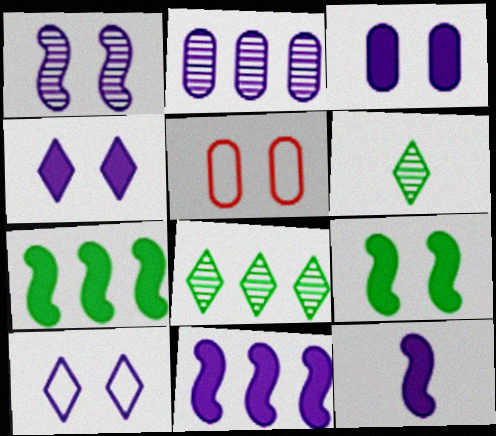[[1, 3, 10], 
[2, 10, 12], 
[5, 6, 11], 
[5, 8, 12]]